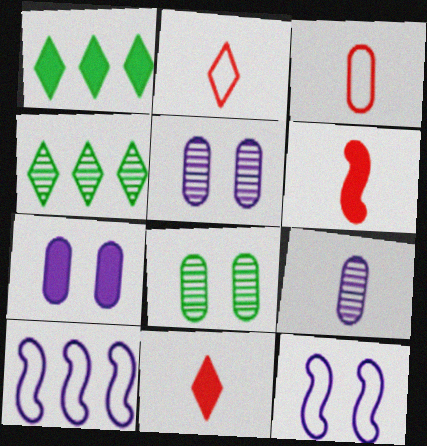[[1, 6, 7], 
[8, 10, 11]]